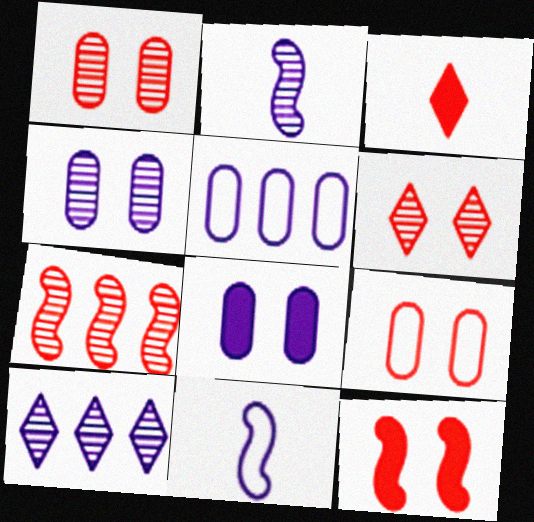[[2, 4, 10], 
[3, 7, 9], 
[6, 9, 12], 
[8, 10, 11]]